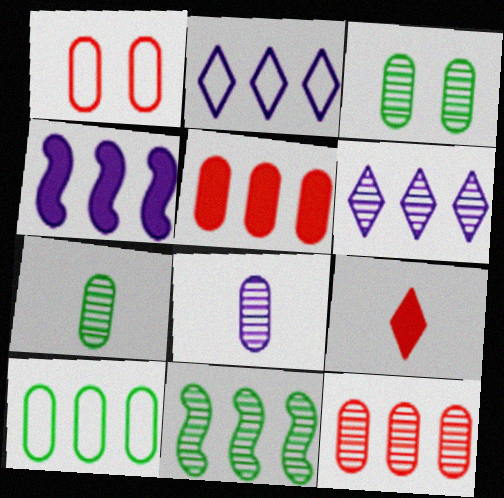[[2, 5, 11], 
[3, 8, 12], 
[6, 11, 12]]